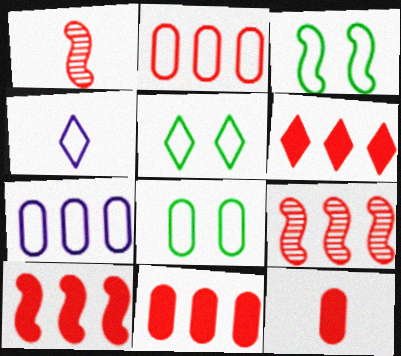[[2, 3, 4], 
[2, 6, 9], 
[3, 5, 8], 
[6, 10, 11]]